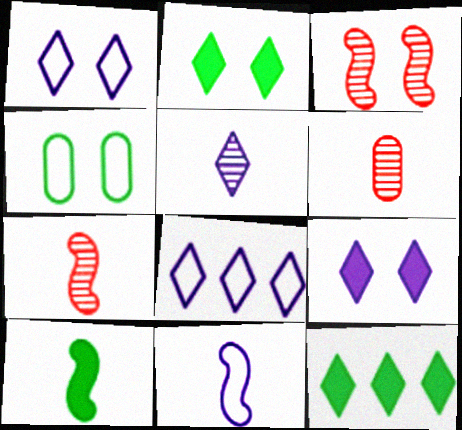[[3, 4, 9], 
[5, 8, 9], 
[7, 10, 11]]